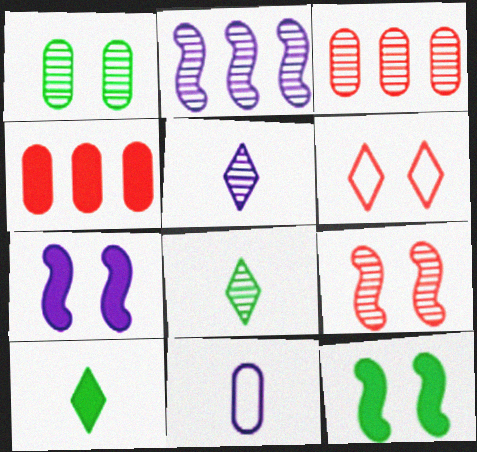[[1, 4, 11], 
[1, 6, 7], 
[4, 7, 10]]